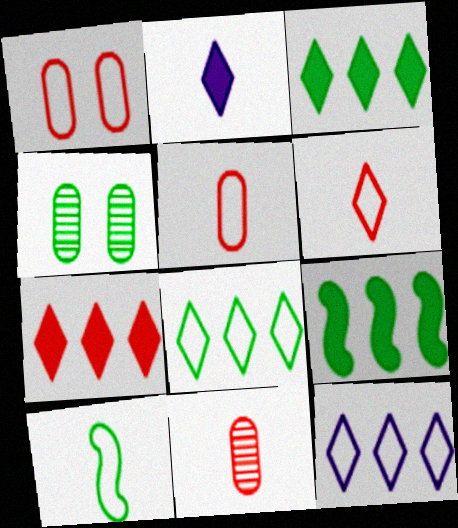[[1, 10, 12], 
[2, 10, 11], 
[3, 4, 10]]